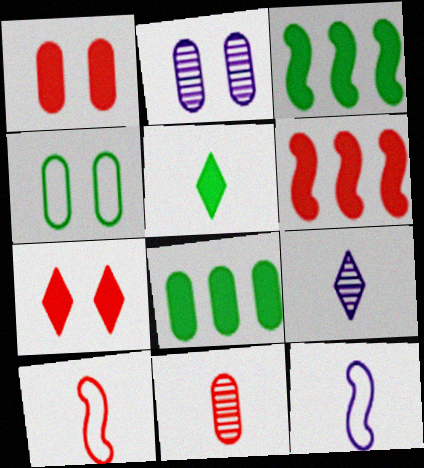[[1, 2, 4], 
[4, 6, 9], 
[5, 11, 12]]